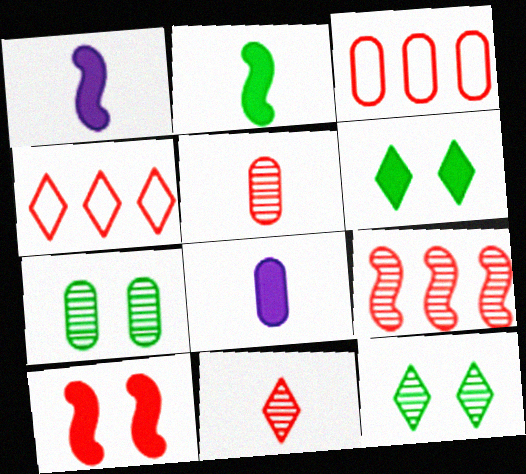[[1, 3, 12], 
[1, 4, 7], 
[3, 7, 8], 
[3, 10, 11], 
[4, 5, 10]]